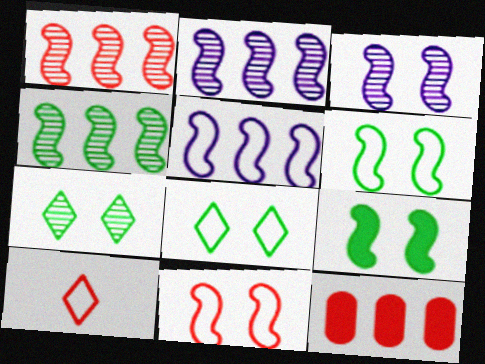[[1, 2, 4], 
[3, 9, 11]]